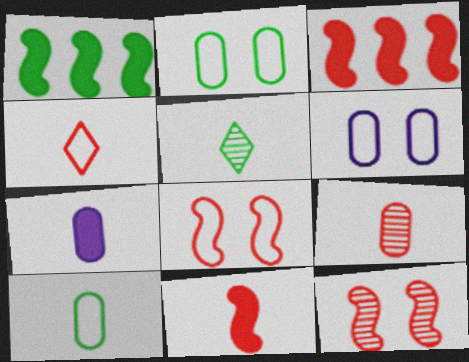[[1, 2, 5], 
[3, 5, 6], 
[4, 9, 11], 
[7, 9, 10]]